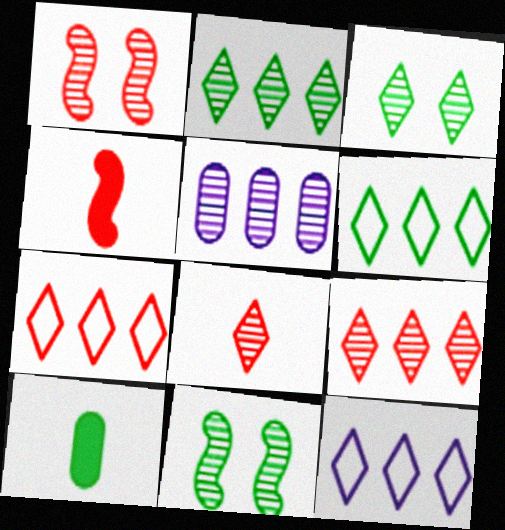[[1, 10, 12], 
[5, 8, 11], 
[6, 7, 12], 
[6, 10, 11]]